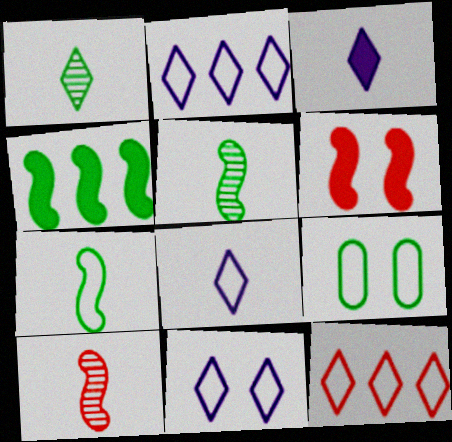[[1, 4, 9], 
[2, 8, 11]]